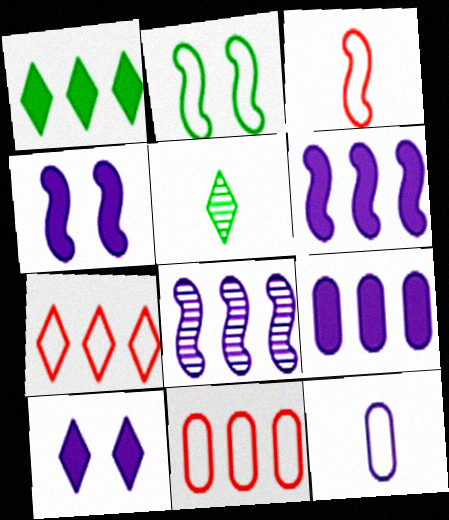[[1, 8, 11], 
[2, 7, 12], 
[4, 5, 11], 
[5, 7, 10], 
[8, 10, 12]]